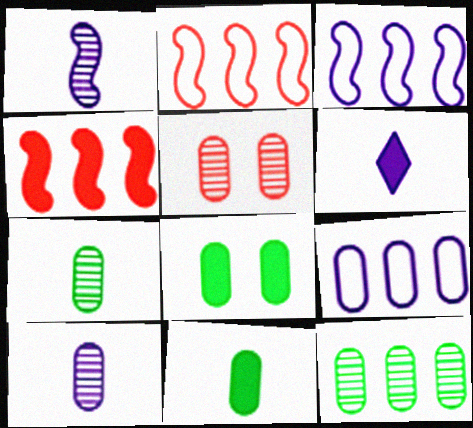[[4, 6, 8], 
[5, 9, 11], 
[5, 10, 12]]